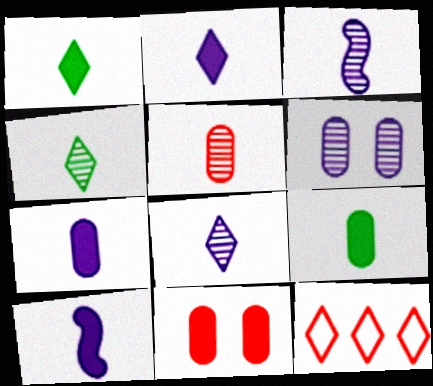[[2, 7, 10], 
[3, 4, 5]]